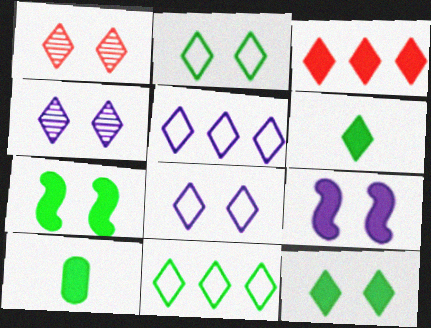[[1, 5, 6], 
[1, 8, 12], 
[3, 9, 10]]